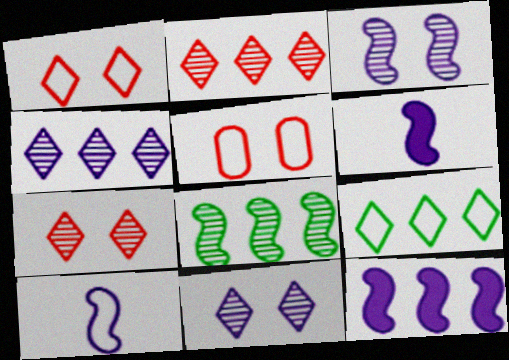[[3, 10, 12], 
[5, 9, 10]]